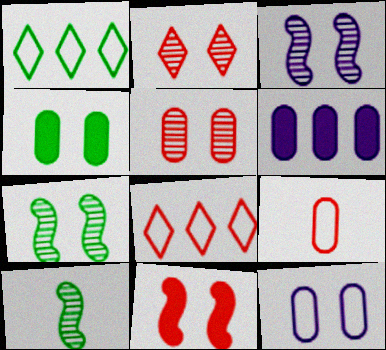[[1, 4, 10], 
[4, 5, 12]]